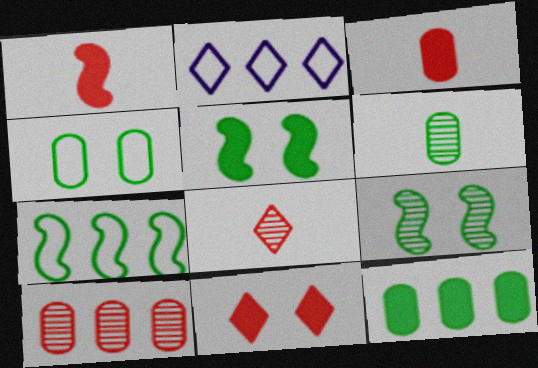[[2, 3, 9], 
[4, 6, 12]]